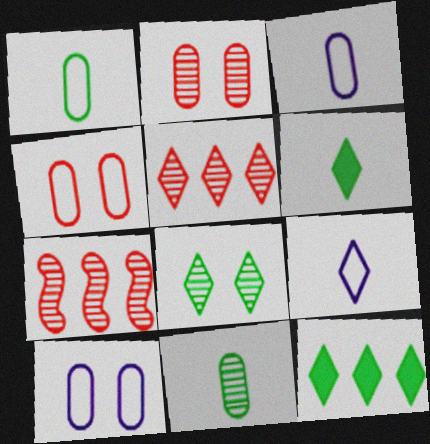[[6, 7, 10]]